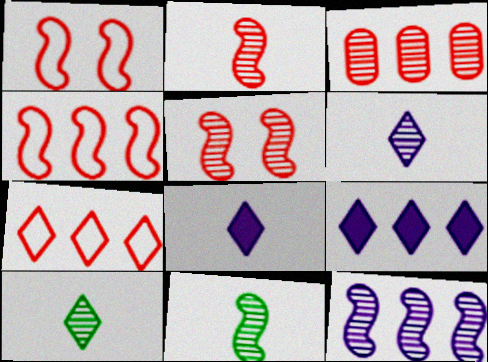[[5, 11, 12]]